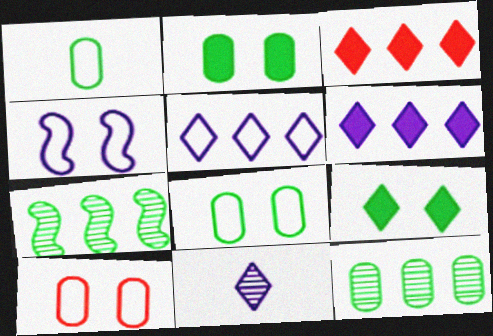[[1, 2, 12], 
[1, 7, 9]]